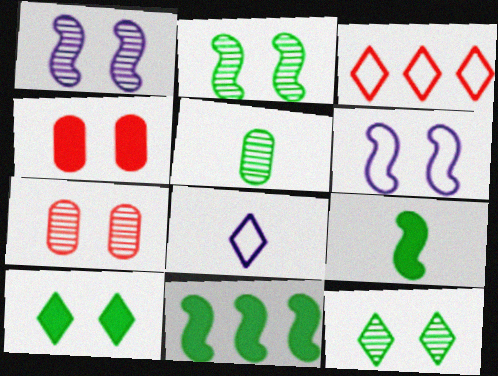[[1, 7, 12], 
[4, 6, 12], 
[6, 7, 10], 
[7, 8, 11]]